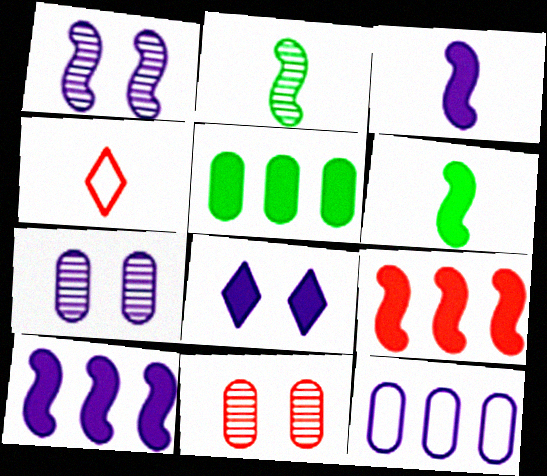[[1, 4, 5], 
[4, 9, 11]]